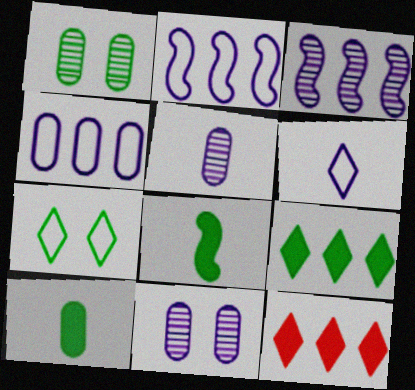[]